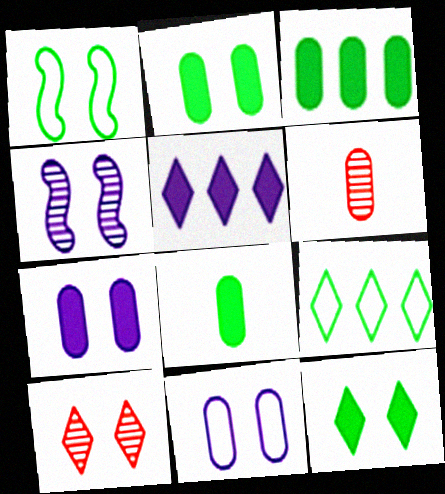[[1, 5, 6], 
[1, 7, 10], 
[2, 3, 8], 
[3, 6, 11]]